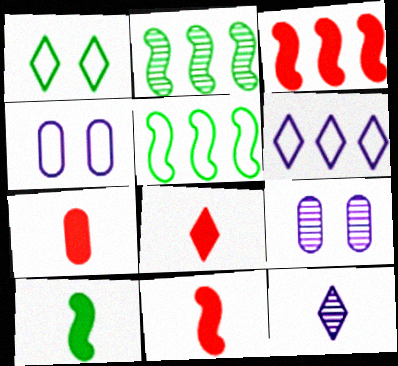[[2, 4, 8], 
[5, 8, 9], 
[7, 8, 11]]